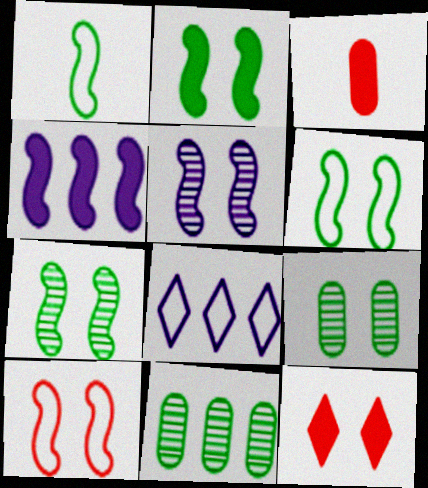[[2, 5, 10], 
[2, 6, 7], 
[3, 7, 8]]